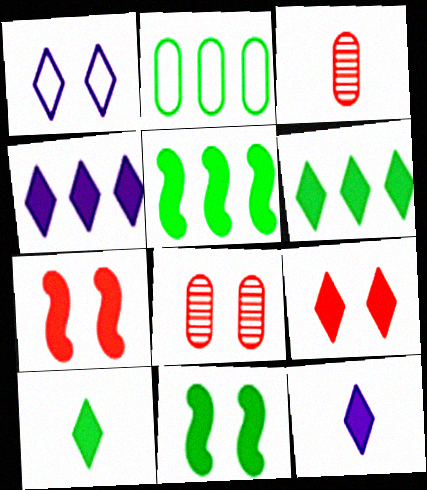[[1, 3, 5], 
[1, 8, 11], 
[4, 9, 10], 
[6, 9, 12]]